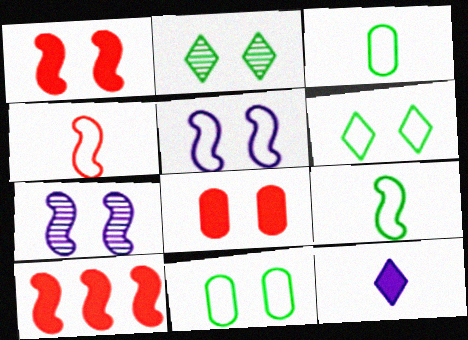[[2, 5, 8], 
[6, 7, 8], 
[7, 9, 10]]